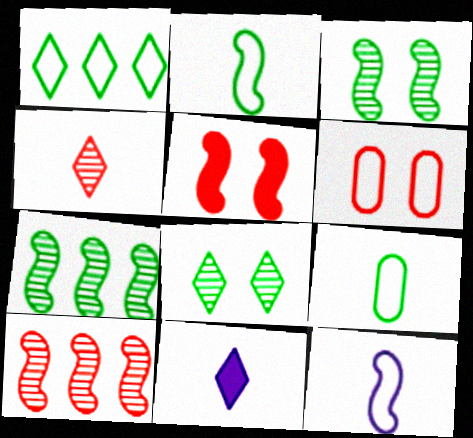[[1, 6, 12], 
[5, 7, 12], 
[6, 7, 11]]